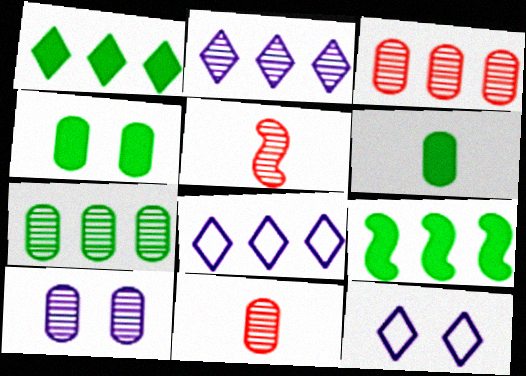[[3, 8, 9], 
[4, 5, 8], 
[7, 10, 11], 
[9, 11, 12]]